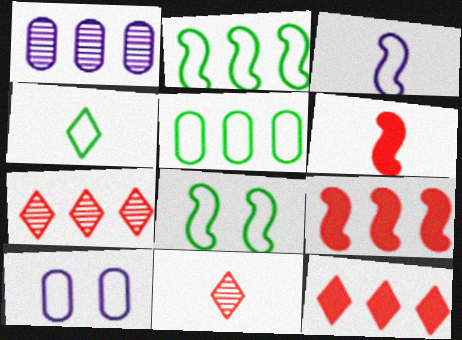[[1, 2, 12], 
[4, 5, 8]]